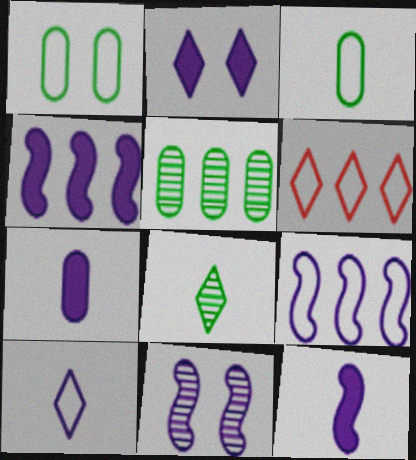[[2, 4, 7], 
[2, 6, 8], 
[4, 5, 6], 
[9, 11, 12]]